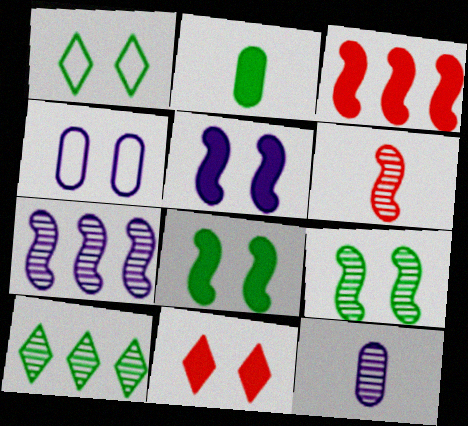[[1, 3, 12], 
[4, 9, 11], 
[6, 7, 9]]